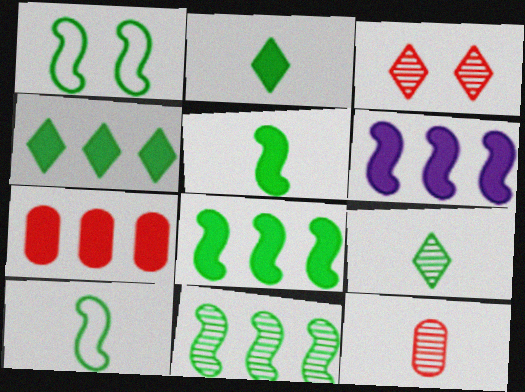[[1, 5, 11], 
[4, 6, 7]]